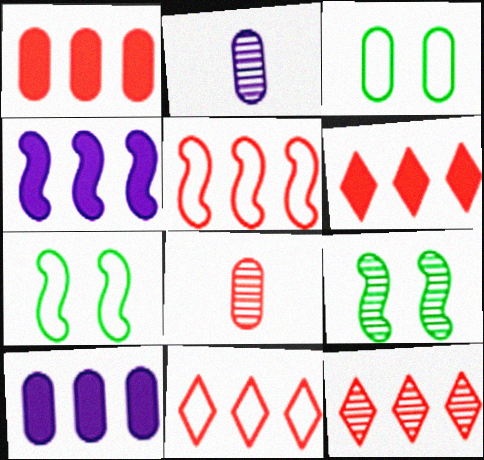[[1, 2, 3], 
[1, 5, 12], 
[2, 6, 7], 
[2, 9, 12], 
[3, 8, 10], 
[6, 11, 12]]